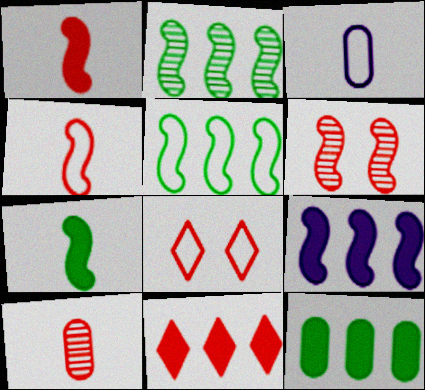[[3, 5, 8], 
[9, 11, 12]]